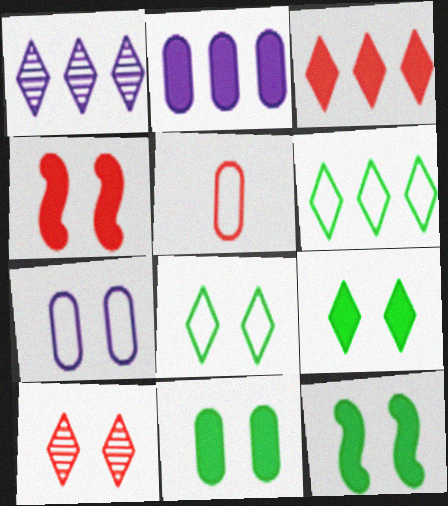[[1, 3, 6], 
[1, 5, 12], 
[7, 10, 12], 
[9, 11, 12]]